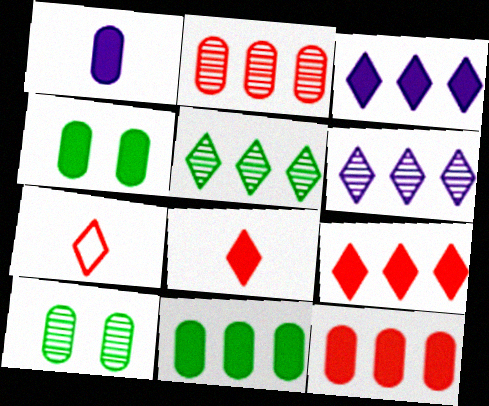[[1, 4, 12]]